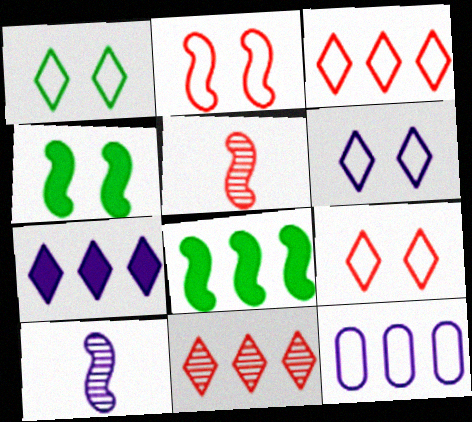[[1, 6, 9], 
[2, 8, 10], 
[8, 11, 12]]